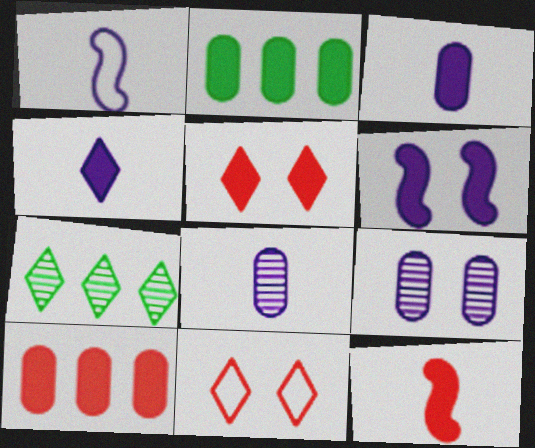[[1, 4, 8], 
[4, 7, 11], 
[5, 10, 12]]